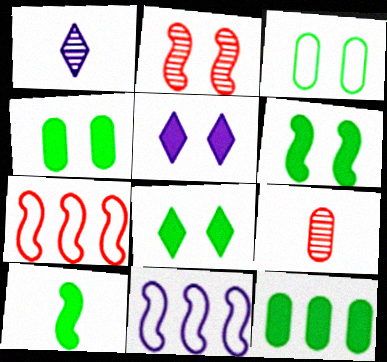[[1, 4, 7], 
[2, 3, 5], 
[2, 10, 11], 
[4, 6, 8], 
[8, 9, 11], 
[8, 10, 12]]